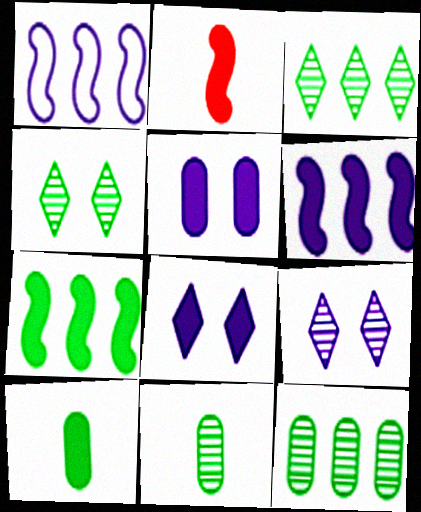[]